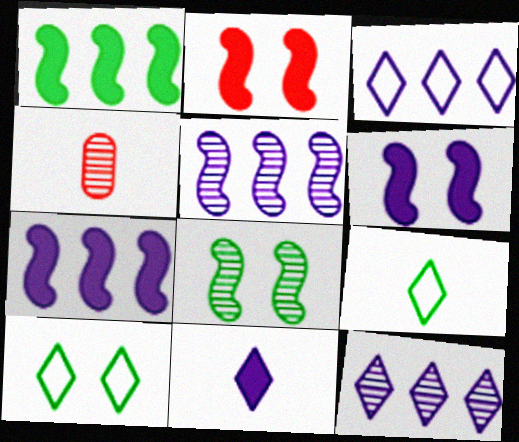[[4, 7, 10], 
[4, 8, 12]]